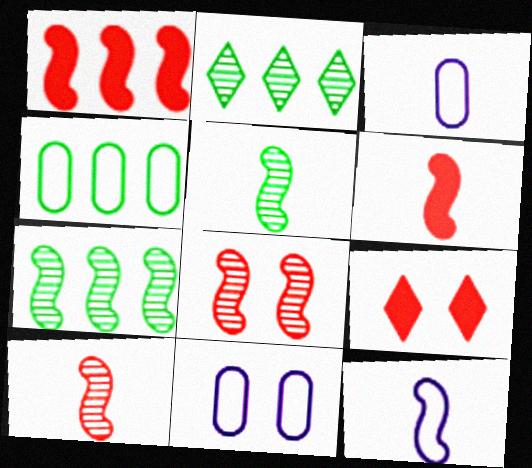[[2, 6, 11], 
[3, 7, 9], 
[5, 6, 12]]